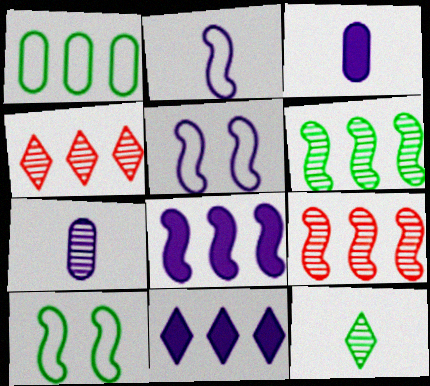[[1, 4, 8], 
[1, 9, 11], 
[3, 4, 10], 
[5, 7, 11]]